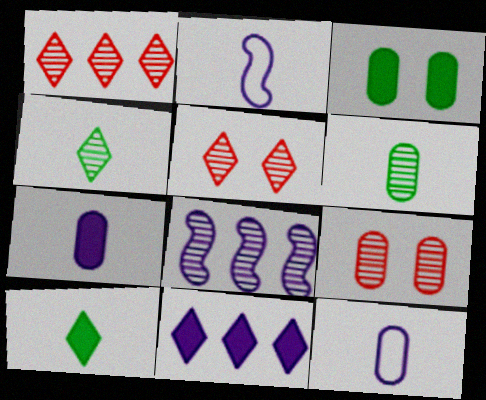[[1, 2, 3], 
[4, 8, 9], 
[5, 6, 8]]